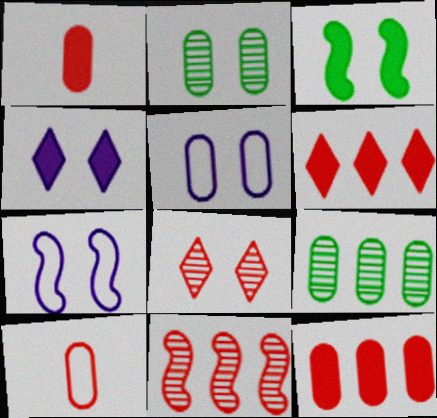[[1, 5, 9], 
[3, 5, 8]]